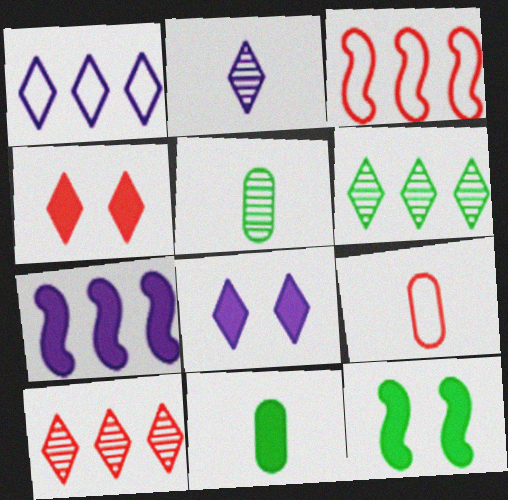[[1, 2, 8], 
[3, 5, 8], 
[4, 7, 11]]